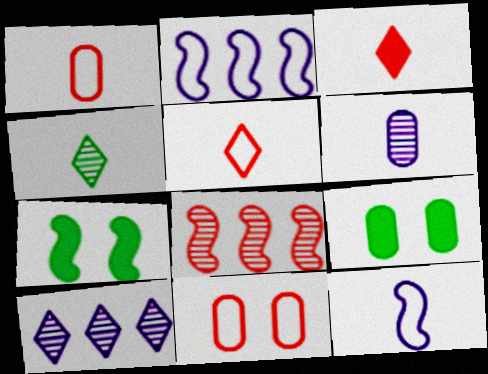[[1, 7, 10], 
[3, 8, 11], 
[7, 8, 12]]